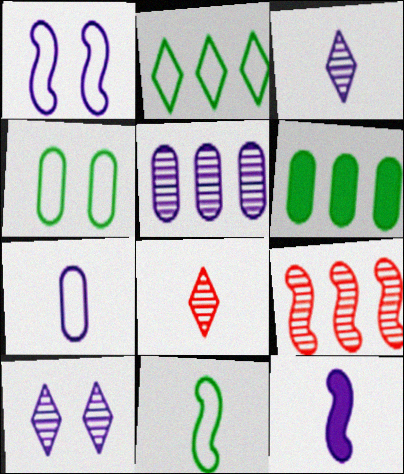[[1, 6, 8], 
[2, 4, 11], 
[3, 7, 12]]